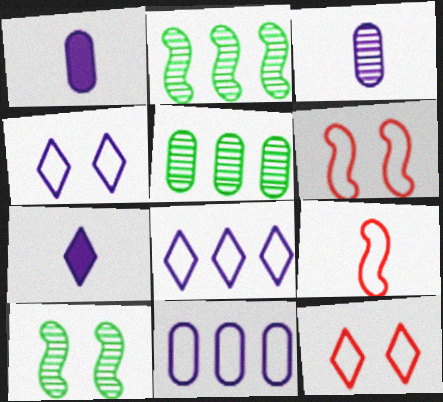[[1, 2, 12], 
[5, 6, 7]]